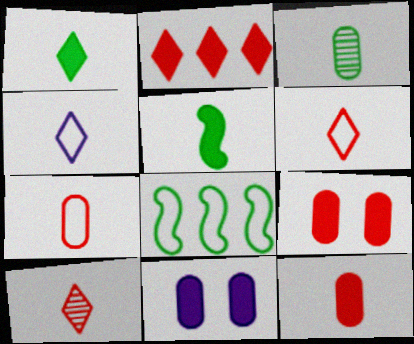[[1, 4, 10], 
[2, 5, 11], 
[8, 10, 11]]